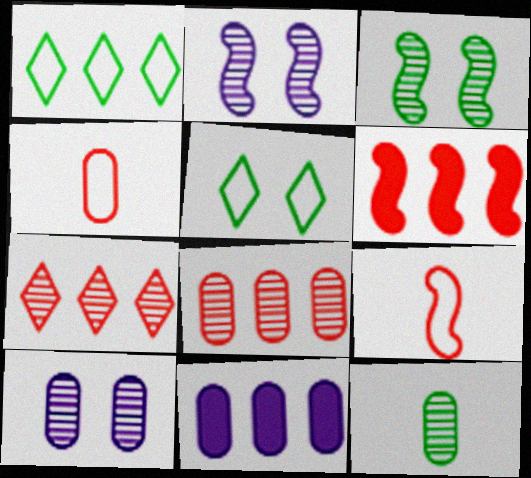[[2, 7, 12], 
[8, 10, 12]]